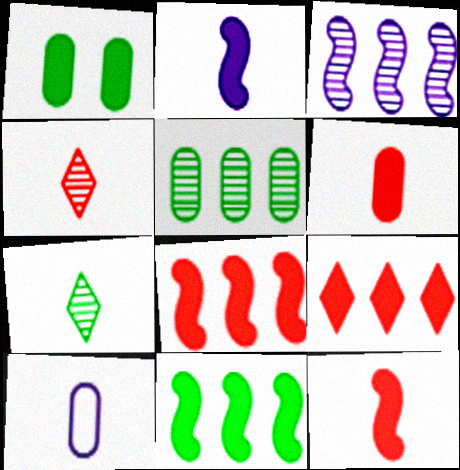[[1, 2, 9], 
[7, 10, 12]]